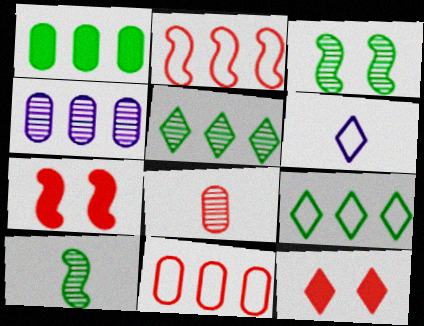[[1, 4, 11], 
[2, 8, 12], 
[5, 6, 12]]